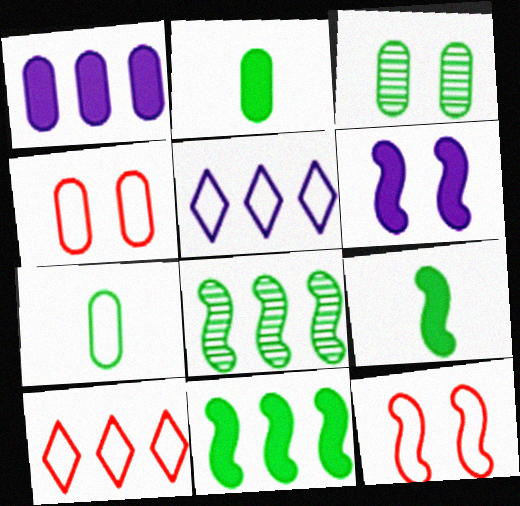[[1, 8, 10], 
[5, 7, 12]]